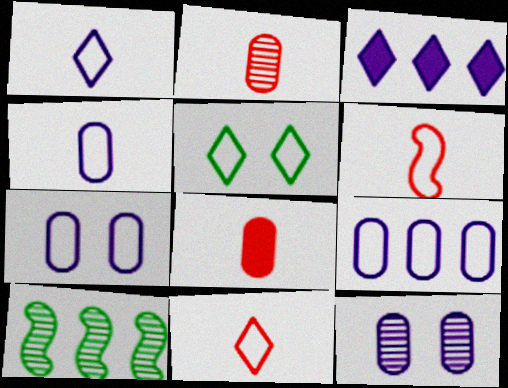[[4, 7, 9], 
[5, 6, 9]]